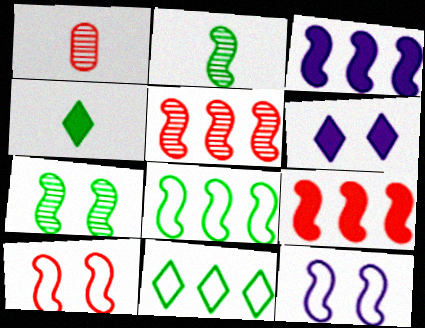[[1, 6, 8], 
[2, 3, 10], 
[2, 9, 12], 
[3, 5, 8]]